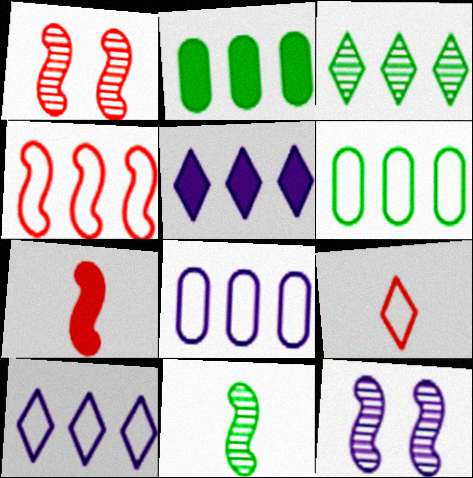[[1, 4, 7], 
[2, 9, 12], 
[4, 6, 10]]